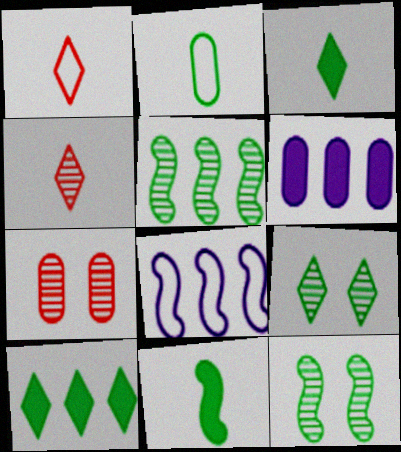[[1, 6, 12], 
[2, 6, 7], 
[2, 10, 12], 
[3, 7, 8]]